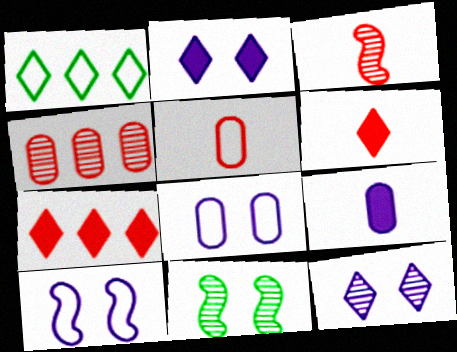[[1, 5, 10], 
[1, 6, 12], 
[3, 5, 6]]